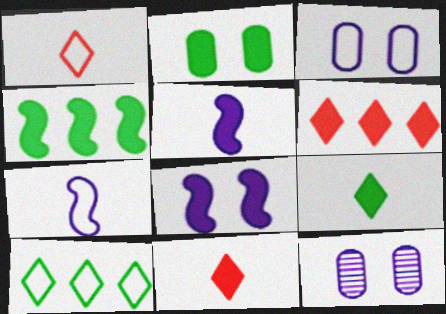[[1, 4, 12], 
[2, 4, 9], 
[2, 5, 6]]